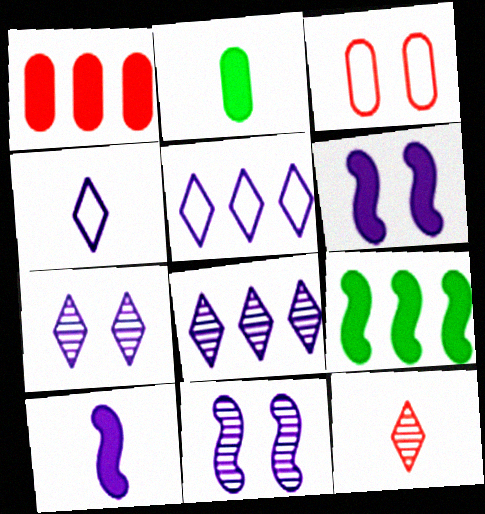[]